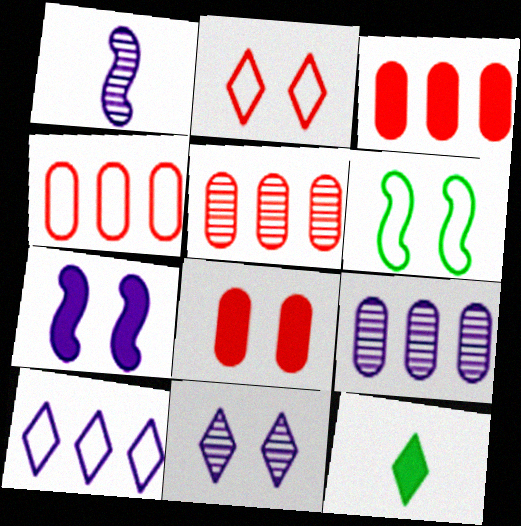[[1, 9, 11], 
[3, 4, 5], 
[3, 7, 12], 
[6, 8, 11]]